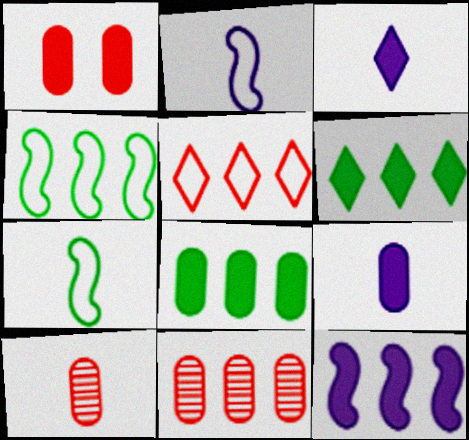[[1, 8, 9], 
[3, 7, 10]]